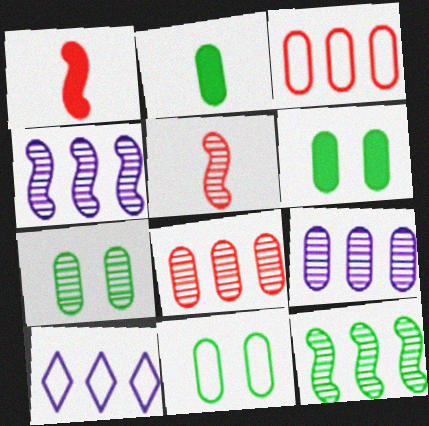[[1, 7, 10], 
[5, 6, 10], 
[6, 7, 11]]